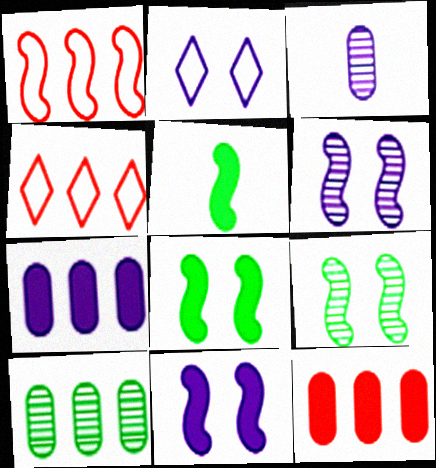[[1, 5, 6], 
[3, 4, 8]]